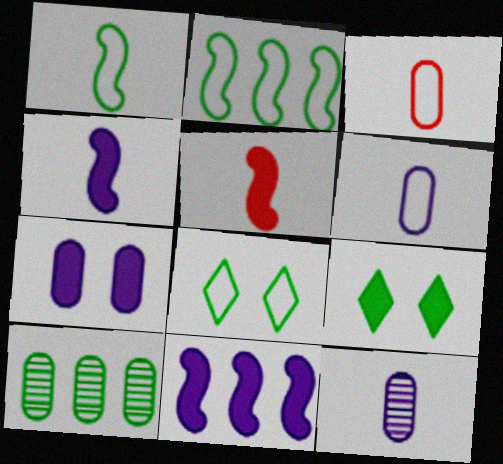[[1, 9, 10], 
[3, 7, 10]]